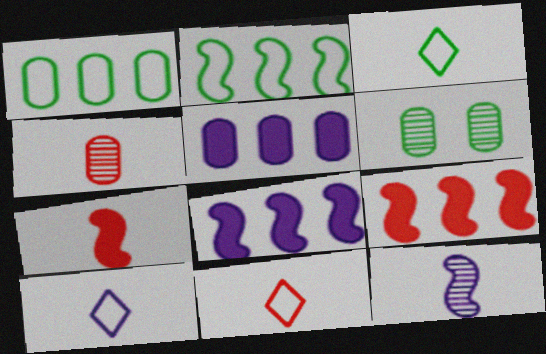[[3, 10, 11], 
[4, 7, 11], 
[6, 8, 11], 
[6, 9, 10]]